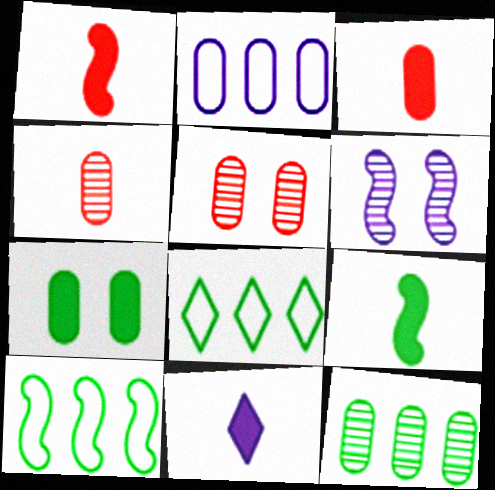[[1, 6, 10], 
[2, 4, 7], 
[2, 6, 11], 
[3, 6, 8], 
[3, 9, 11], 
[5, 10, 11]]